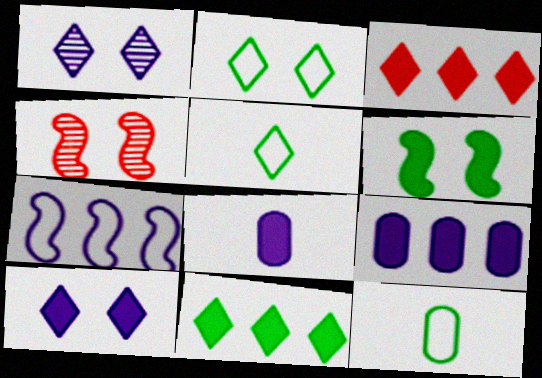[[1, 3, 5], 
[1, 7, 8], 
[3, 6, 8], 
[4, 5, 9]]